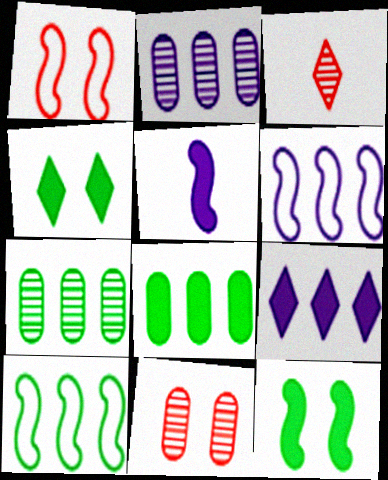[[2, 6, 9]]